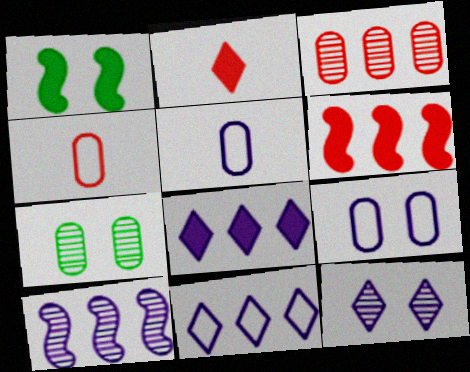[]